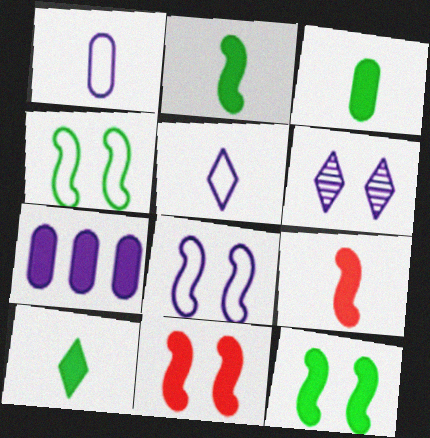[[2, 3, 10], 
[7, 10, 11]]